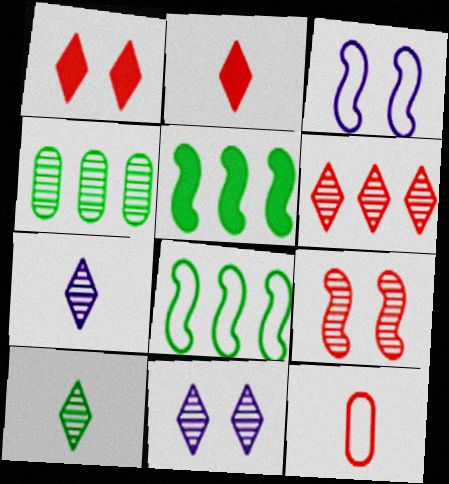[[2, 3, 4], 
[4, 7, 9], 
[5, 11, 12], 
[6, 10, 11]]